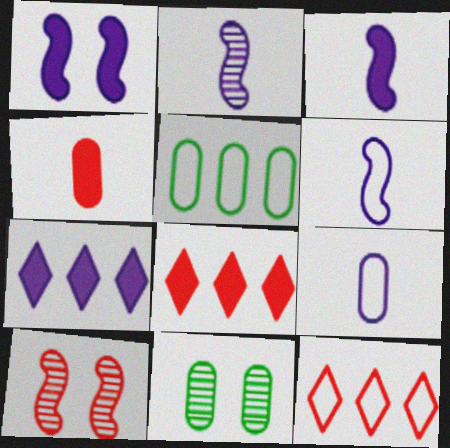[[2, 3, 6], 
[3, 11, 12], 
[4, 10, 12], 
[6, 8, 11]]